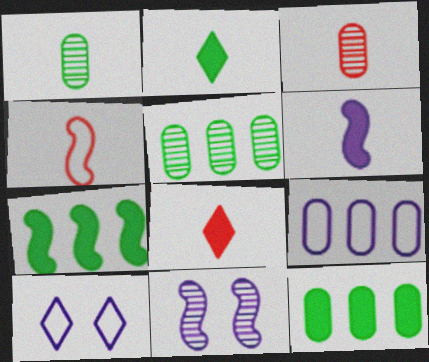[[3, 4, 8], 
[3, 7, 10], 
[4, 7, 11]]